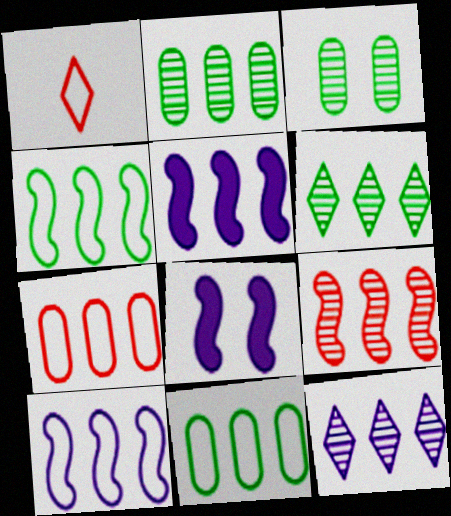[[1, 2, 8], 
[1, 3, 5], 
[2, 9, 12], 
[4, 5, 9], 
[5, 6, 7]]